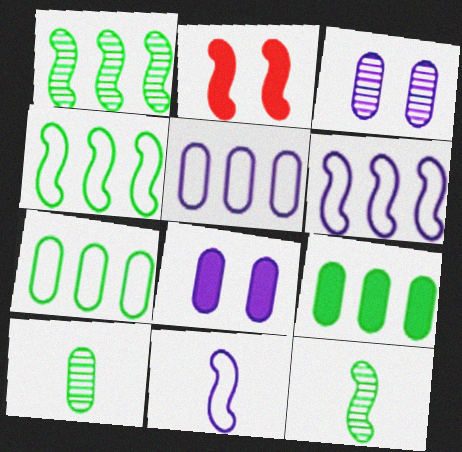[[1, 2, 11], 
[2, 6, 12]]